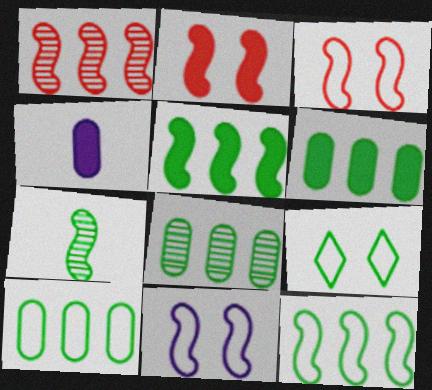[[1, 4, 9], 
[6, 7, 9], 
[6, 8, 10]]